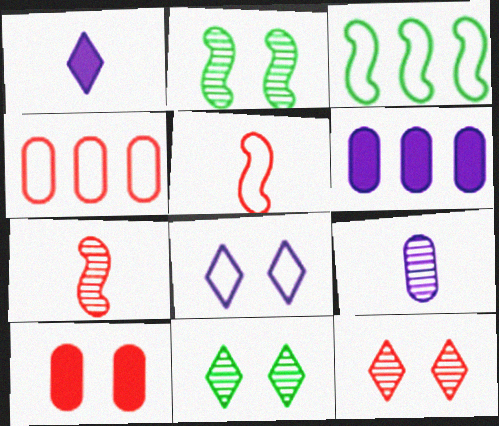[[1, 2, 4], 
[2, 8, 10], 
[5, 6, 11]]